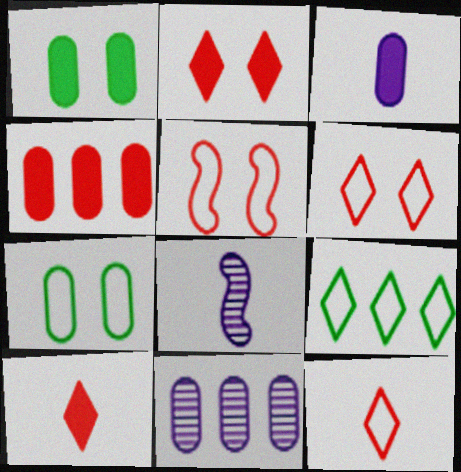[[1, 3, 4]]